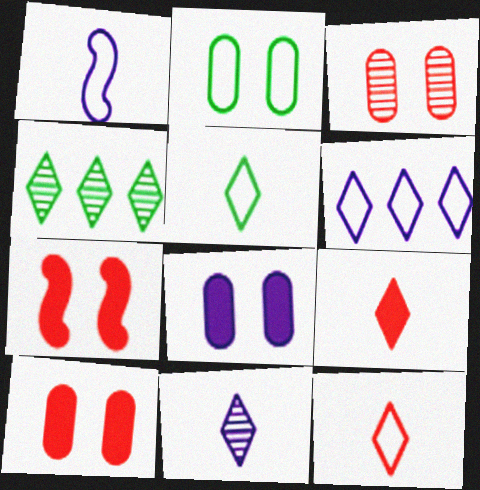[[1, 4, 10], 
[2, 3, 8], 
[5, 9, 11]]